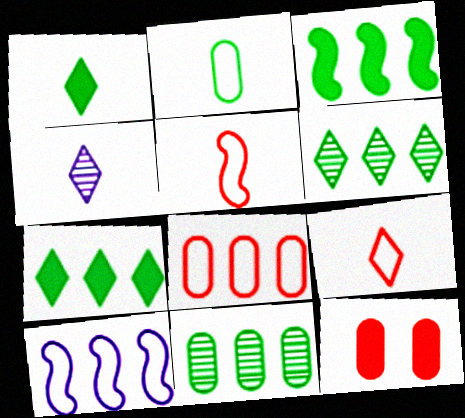[[1, 4, 9]]